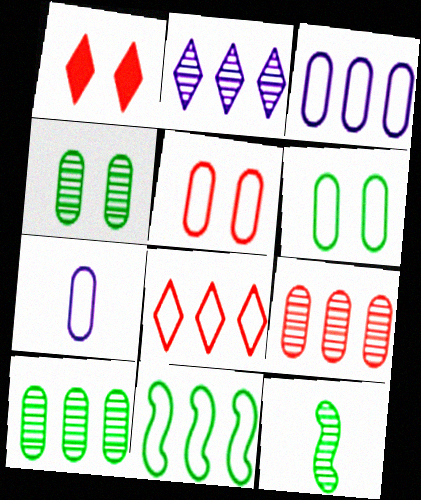[[1, 3, 12], 
[3, 8, 11]]